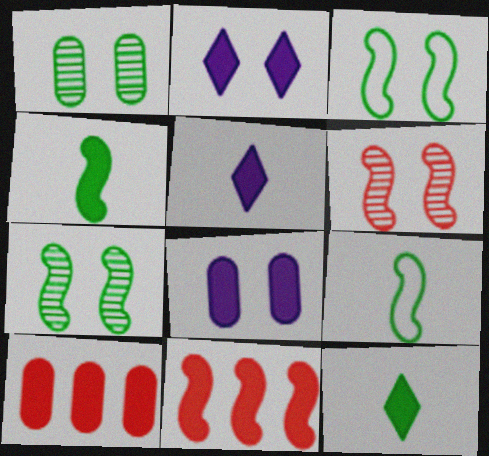[[2, 4, 10], 
[8, 11, 12]]